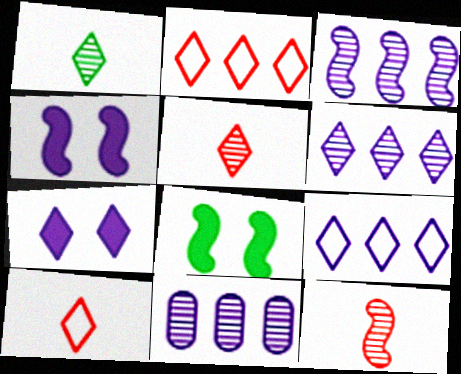[[1, 2, 7], 
[3, 6, 11], 
[8, 10, 11]]